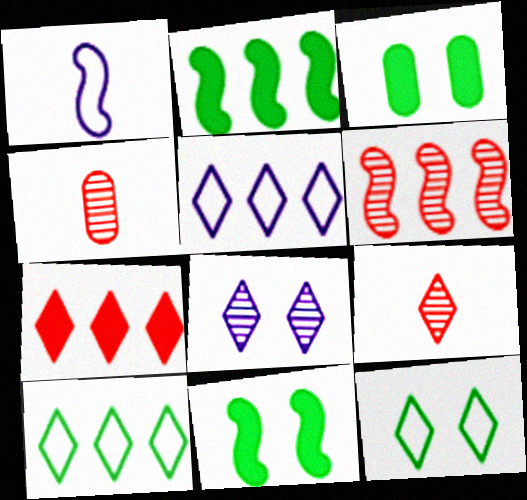[[1, 6, 11], 
[4, 5, 11]]